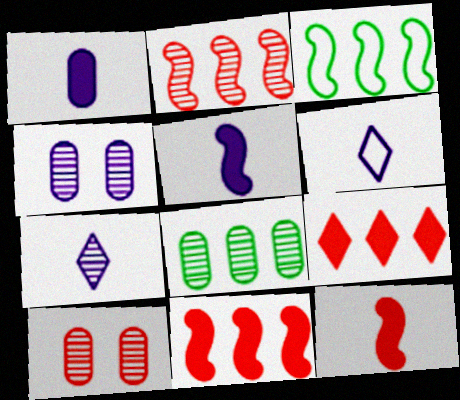[]